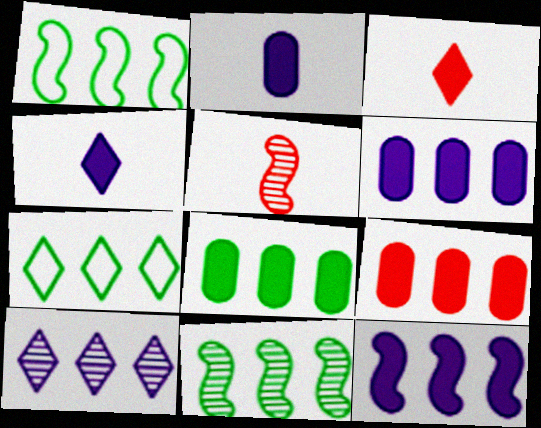[[1, 9, 10], 
[6, 8, 9], 
[7, 8, 11]]